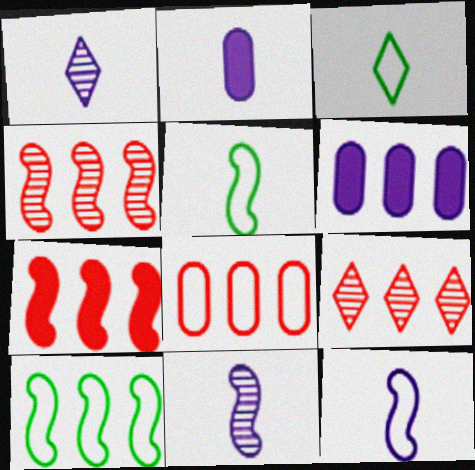[[1, 2, 12], 
[6, 9, 10], 
[7, 8, 9]]